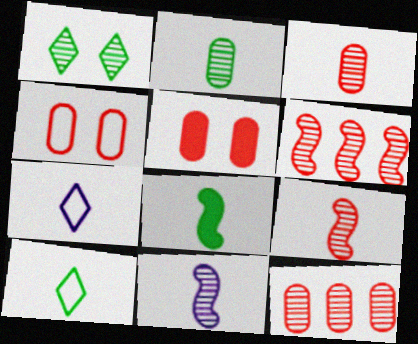[[1, 11, 12], 
[2, 8, 10], 
[3, 7, 8]]